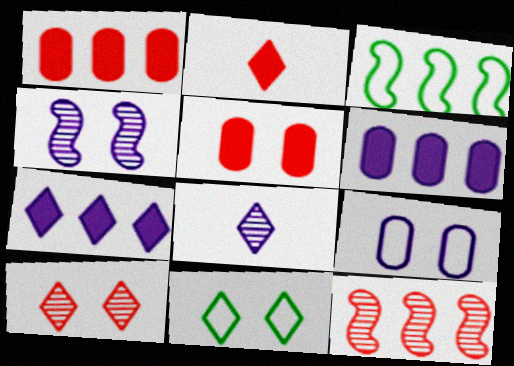[[3, 5, 8], 
[4, 5, 11]]